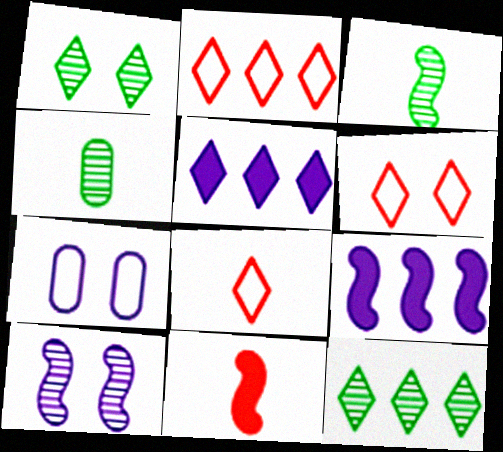[[1, 5, 8], 
[2, 5, 12], 
[2, 6, 8], 
[4, 6, 9], 
[7, 11, 12]]